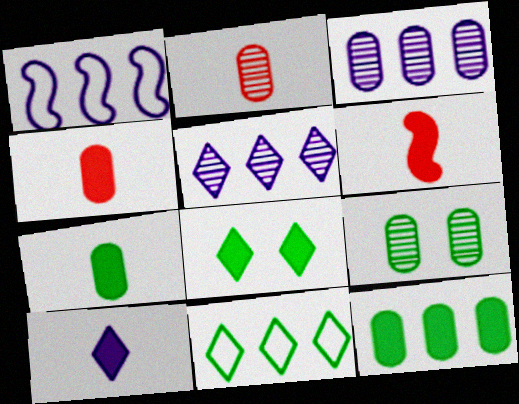[[1, 2, 8], 
[2, 3, 9], 
[6, 7, 10]]